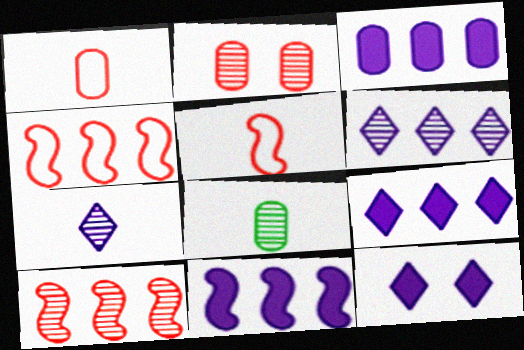[[3, 9, 11], 
[4, 8, 12]]